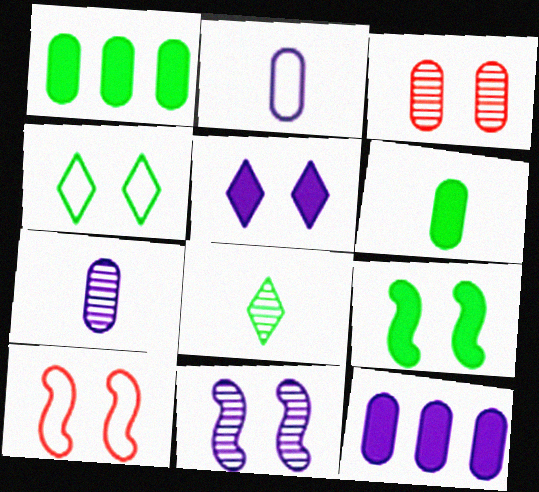[[1, 2, 3], 
[8, 10, 12], 
[9, 10, 11]]